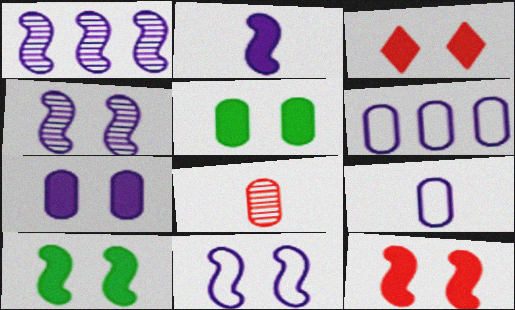[[1, 2, 11], 
[3, 7, 10], 
[5, 6, 8]]